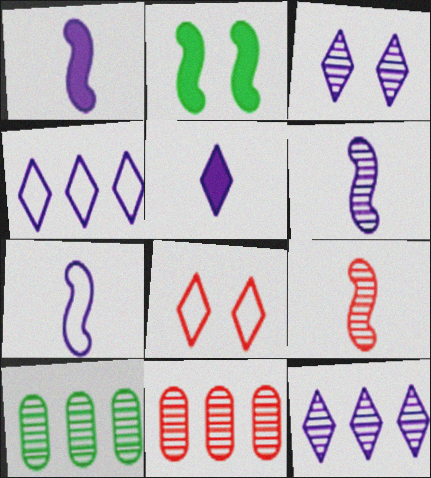[[1, 6, 7], 
[1, 8, 10], 
[3, 4, 5], 
[3, 9, 10]]